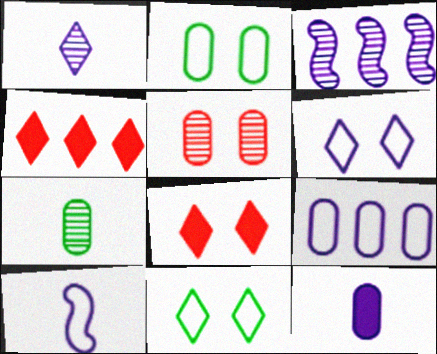[[1, 4, 11], 
[1, 10, 12], 
[3, 6, 12], 
[6, 9, 10]]